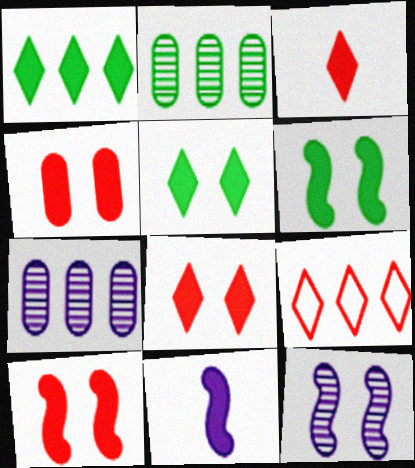[[1, 4, 11], 
[4, 8, 10]]